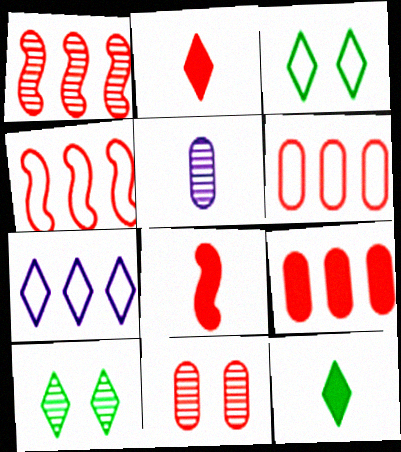[[1, 5, 10], 
[2, 4, 11], 
[2, 7, 10]]